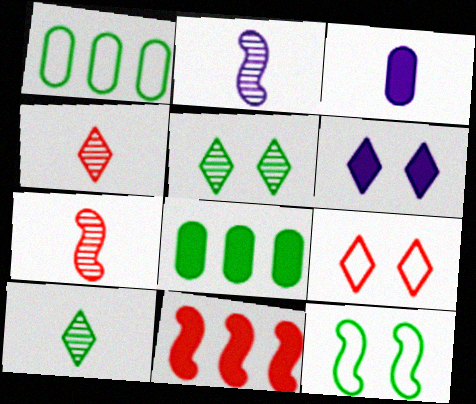[[1, 6, 7], 
[2, 8, 9], 
[2, 11, 12], 
[5, 6, 9], 
[8, 10, 12]]